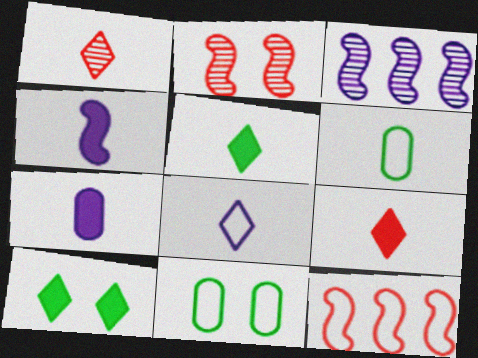[[1, 4, 6], 
[1, 5, 8], 
[3, 9, 11], 
[8, 11, 12]]